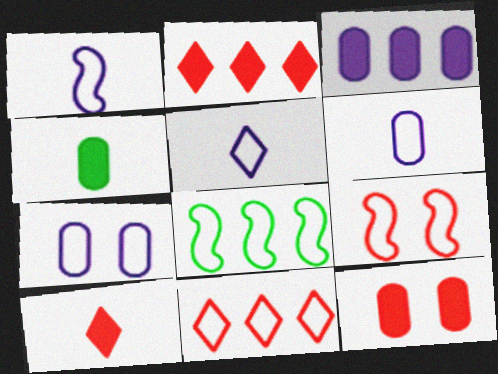[[1, 5, 6], 
[1, 8, 9], 
[3, 4, 12]]